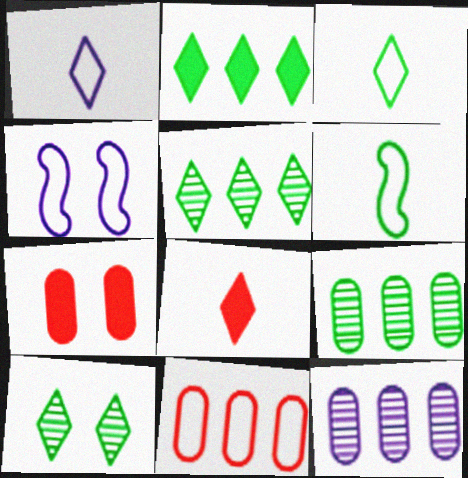[[2, 3, 10], 
[3, 4, 11], 
[4, 7, 10], 
[4, 8, 9]]